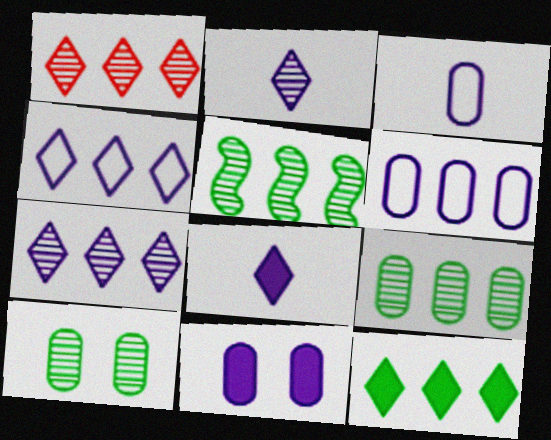[[1, 4, 12]]